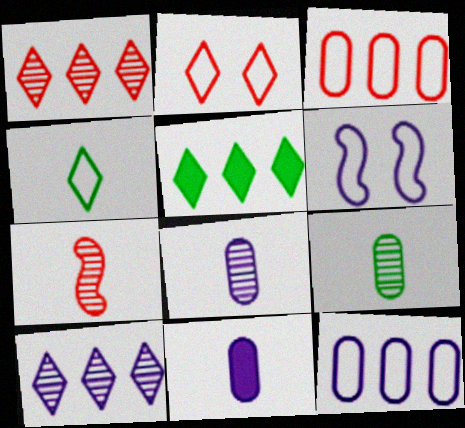[[3, 4, 6], 
[4, 7, 11], 
[6, 10, 11]]